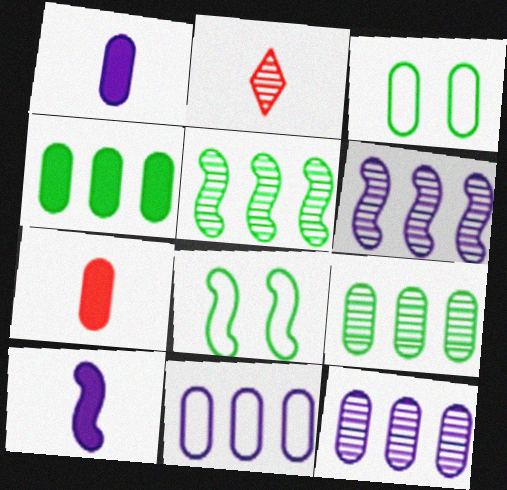[[3, 7, 12]]